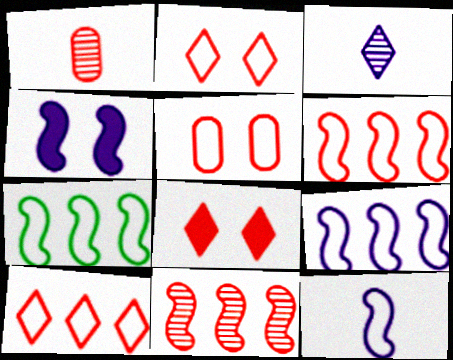[[1, 6, 8], 
[6, 7, 9]]